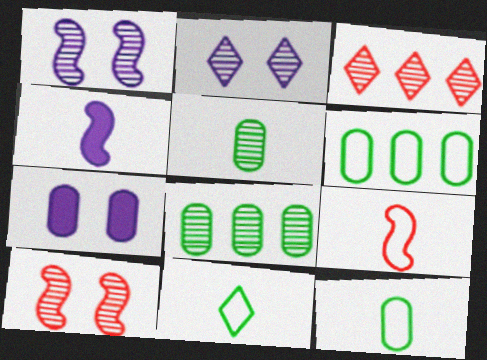[[1, 3, 5]]